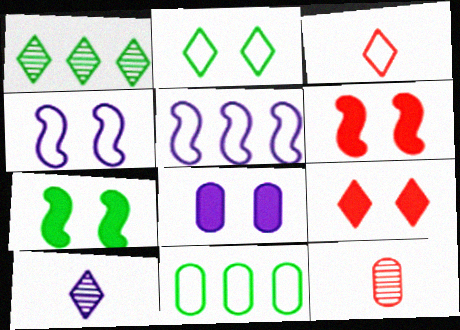[[3, 4, 11], 
[5, 8, 10], 
[6, 10, 11], 
[7, 8, 9], 
[8, 11, 12]]